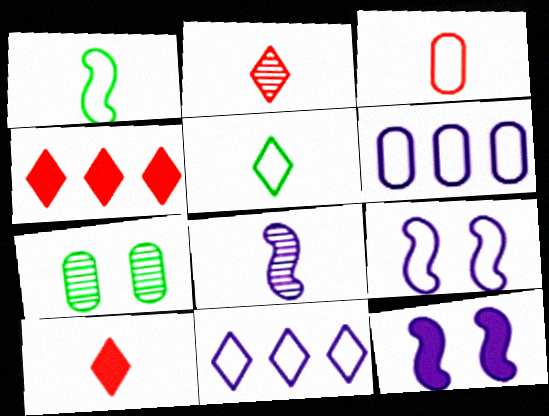[]